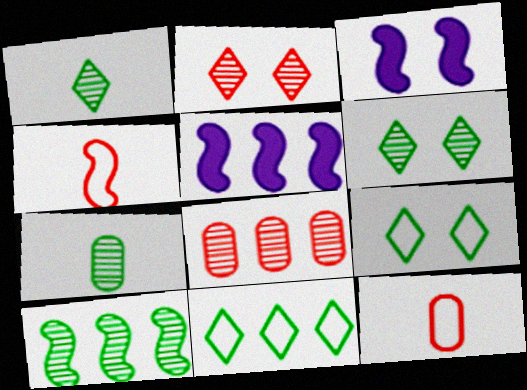[[3, 4, 10], 
[5, 6, 12], 
[5, 8, 11], 
[6, 7, 10]]